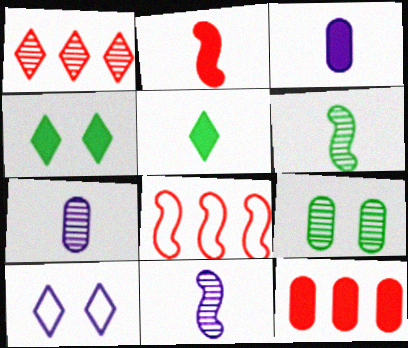[[1, 5, 10], 
[1, 8, 12], 
[1, 9, 11], 
[2, 3, 5], 
[4, 7, 8], 
[6, 10, 12]]